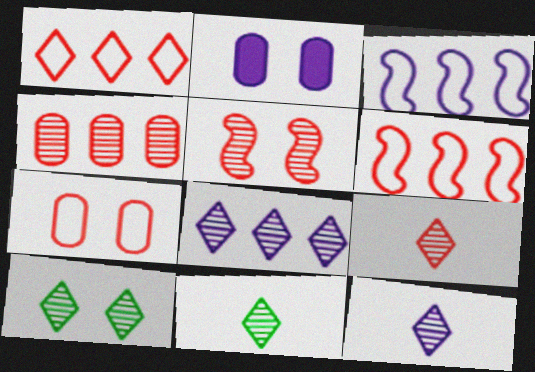[[2, 3, 12], 
[2, 6, 11], 
[4, 5, 9], 
[8, 9, 10], 
[9, 11, 12]]